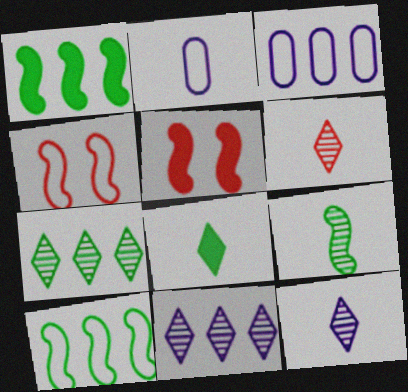[[2, 5, 7]]